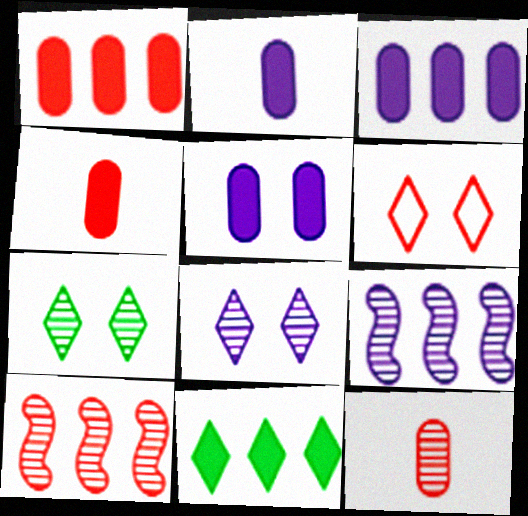[[2, 3, 5], 
[4, 6, 10], 
[7, 9, 12]]